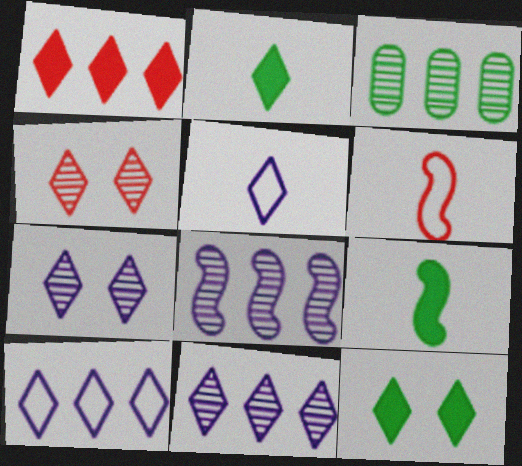[[2, 4, 10]]